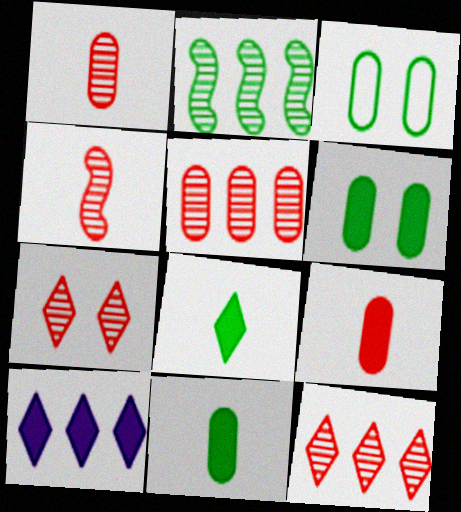[[2, 3, 8], 
[3, 4, 10], 
[4, 5, 7]]